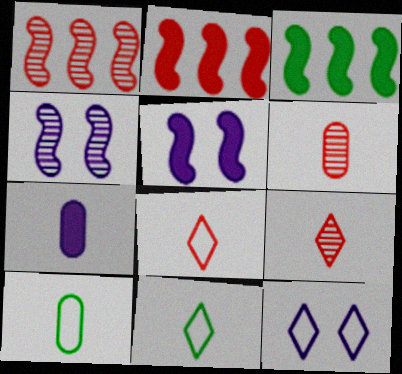[[3, 6, 12], 
[6, 7, 10]]